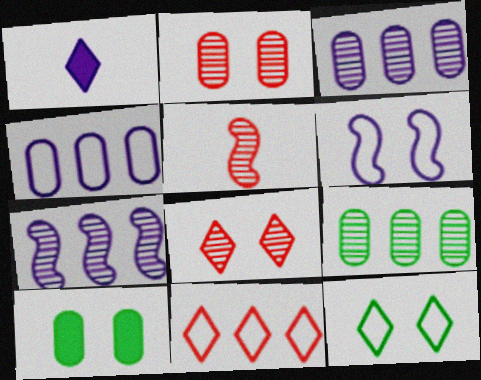[[1, 3, 6], 
[6, 8, 10]]